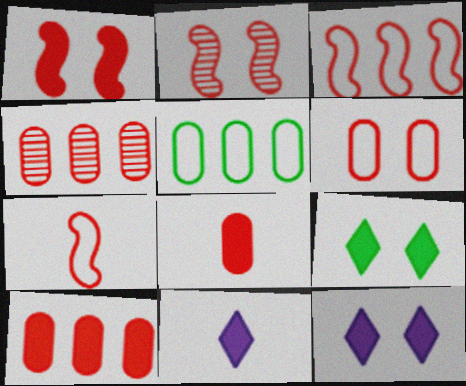[[2, 5, 11], 
[4, 6, 8]]